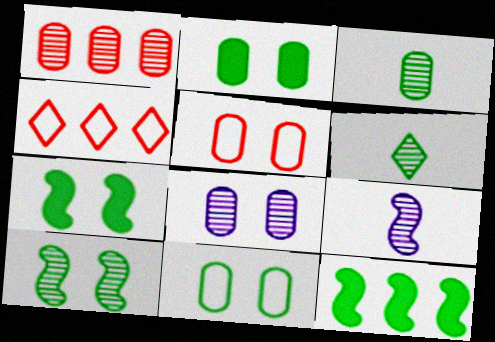[[1, 3, 8], 
[2, 4, 9], 
[2, 5, 8], 
[6, 11, 12]]